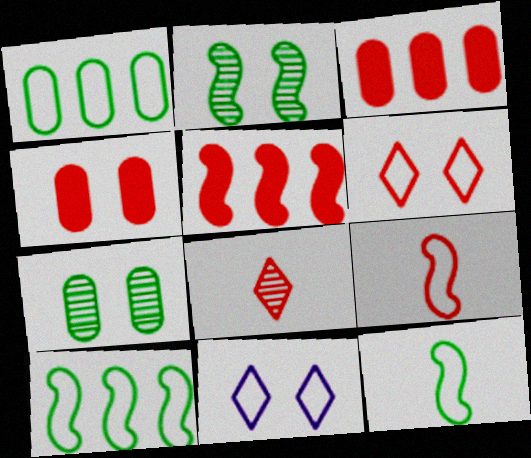[[1, 9, 11], 
[2, 4, 11]]